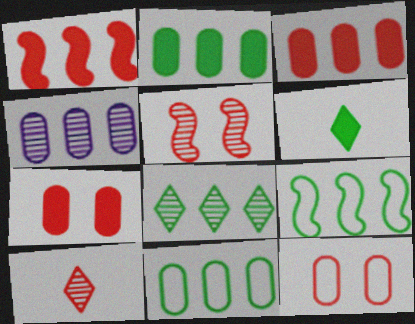[[1, 10, 12], 
[2, 8, 9], 
[3, 4, 11]]